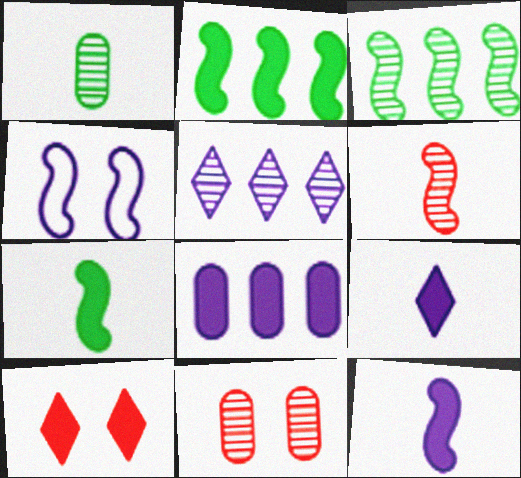[[2, 4, 6], 
[7, 8, 10]]